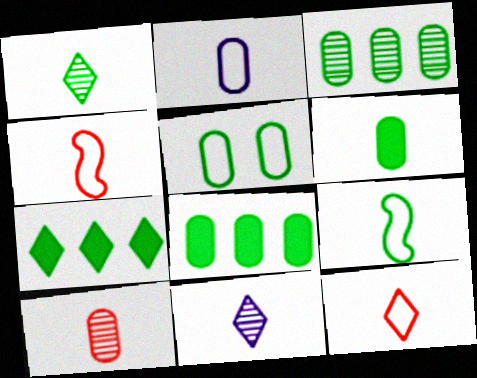[[1, 6, 9], 
[2, 6, 10], 
[2, 9, 12], 
[3, 5, 6], 
[4, 6, 11]]